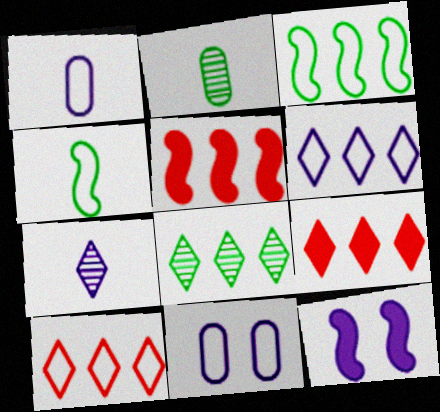[[2, 10, 12], 
[4, 10, 11], 
[6, 8, 9]]